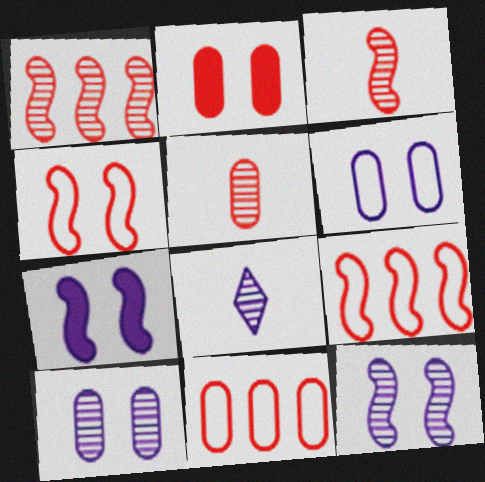[[2, 5, 11]]